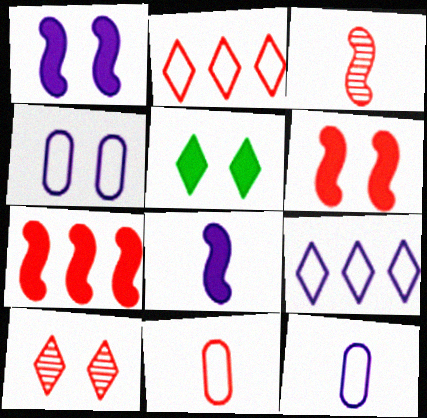[[7, 10, 11]]